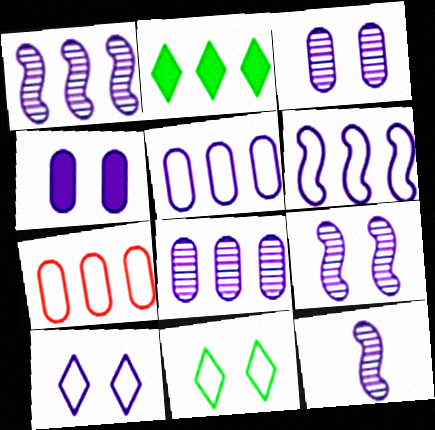[[1, 2, 7], 
[1, 9, 12], 
[4, 9, 10]]